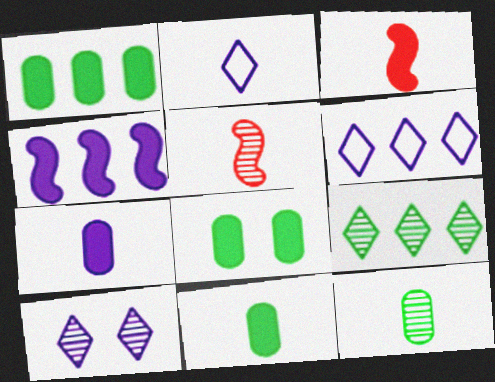[[1, 8, 11], 
[2, 3, 12], 
[2, 5, 11], 
[5, 6, 8]]